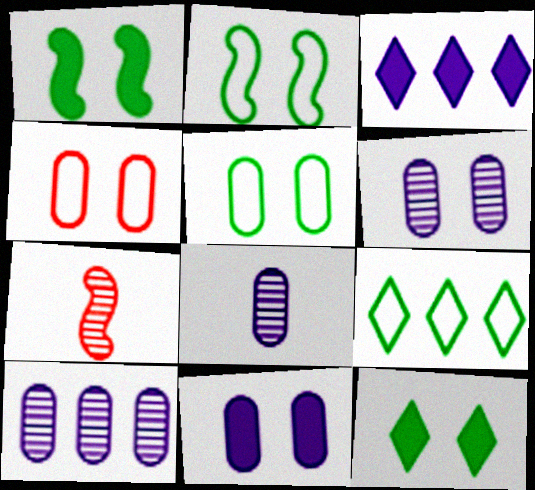[[3, 5, 7], 
[6, 8, 10], 
[7, 9, 11]]